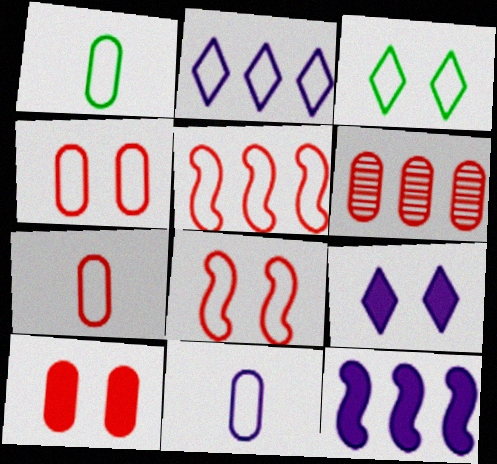[[1, 2, 8], 
[1, 7, 11], 
[3, 5, 11], 
[6, 7, 10]]